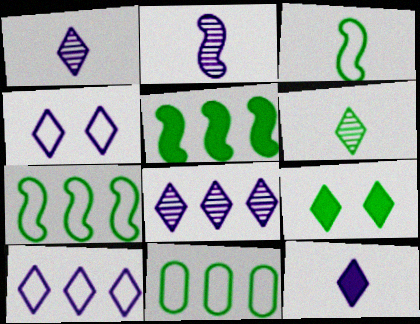[[4, 8, 12]]